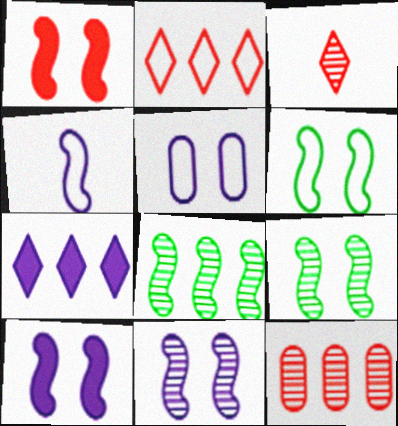[[1, 4, 8], 
[1, 6, 11]]